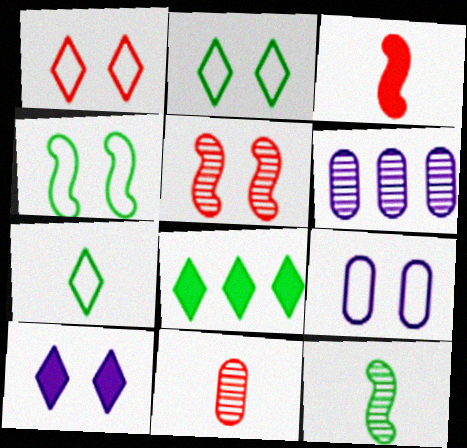[[1, 4, 9], 
[2, 3, 6]]